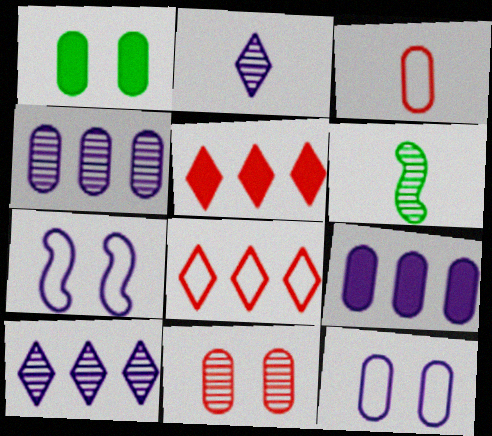[[1, 3, 4], 
[1, 11, 12], 
[2, 7, 9], 
[5, 6, 12], 
[6, 10, 11]]